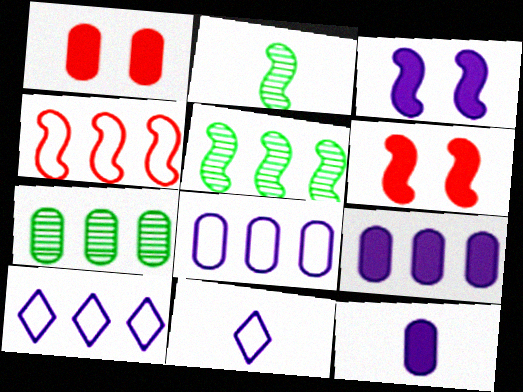[[1, 2, 10], 
[1, 5, 11], 
[2, 3, 4], 
[6, 7, 11]]